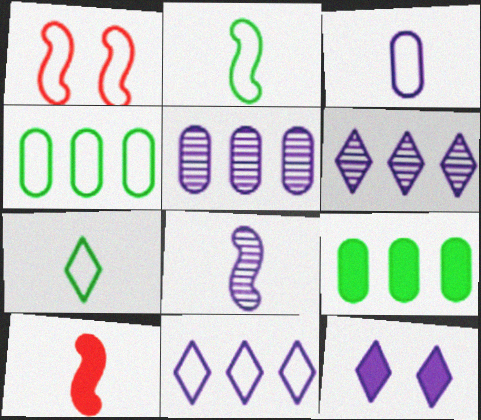[[2, 8, 10], 
[9, 10, 12]]